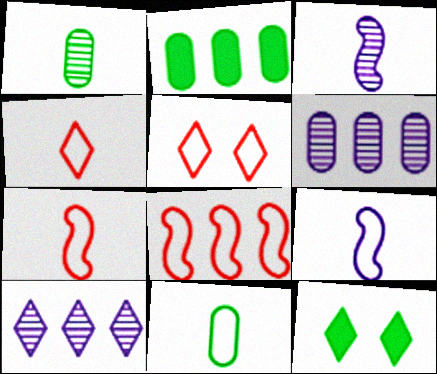[[2, 3, 5], 
[2, 8, 10], 
[4, 9, 11], 
[4, 10, 12], 
[6, 7, 12]]